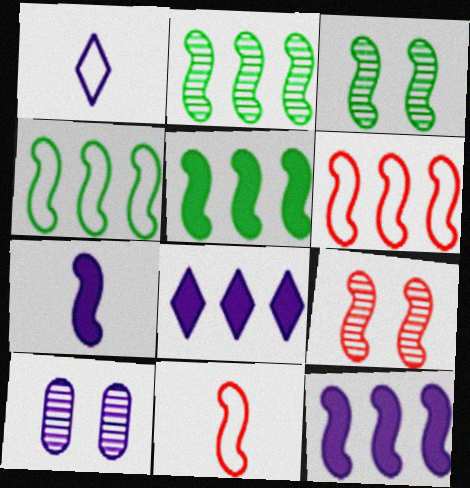[[1, 10, 12], 
[2, 4, 5], 
[2, 6, 12], 
[3, 6, 7], 
[3, 11, 12], 
[4, 7, 9]]